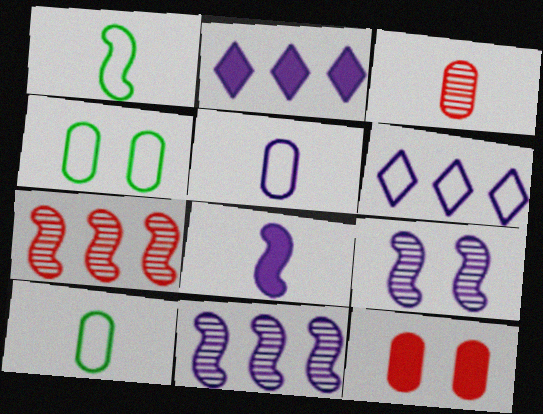[[2, 5, 9]]